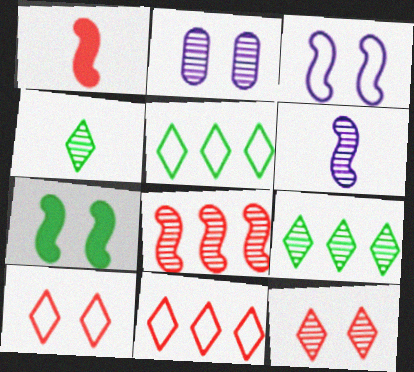[[1, 2, 5], 
[2, 4, 8], 
[2, 7, 10]]